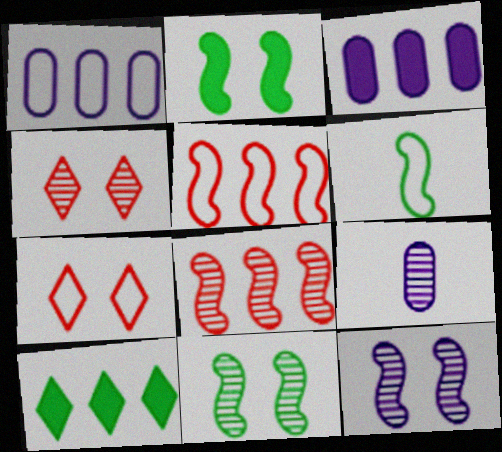[[1, 6, 7], 
[1, 8, 10], 
[3, 4, 6]]